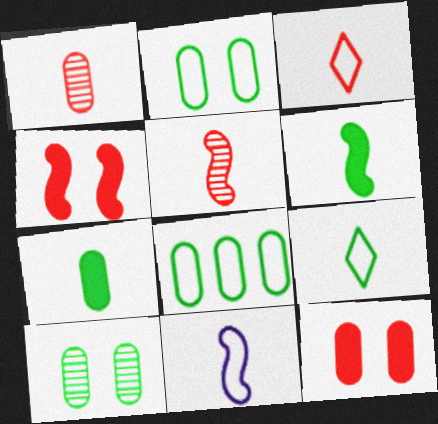[[5, 6, 11], 
[7, 8, 10]]